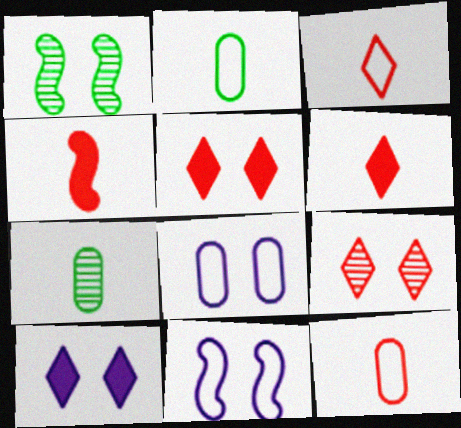[[1, 5, 8]]